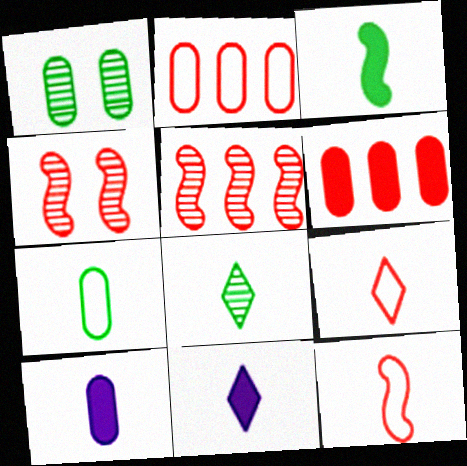[[1, 2, 10], 
[3, 7, 8], 
[4, 6, 9], 
[8, 9, 11], 
[8, 10, 12]]